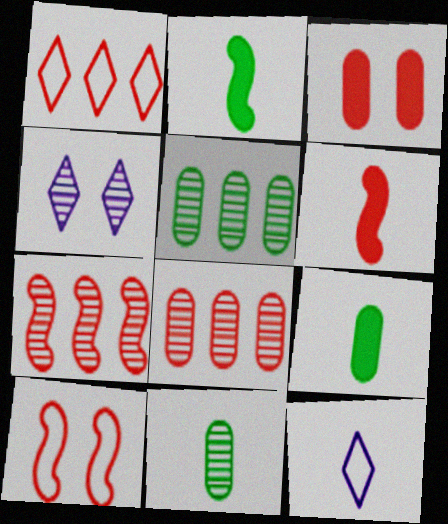[[4, 7, 11], 
[6, 7, 10], 
[6, 11, 12]]